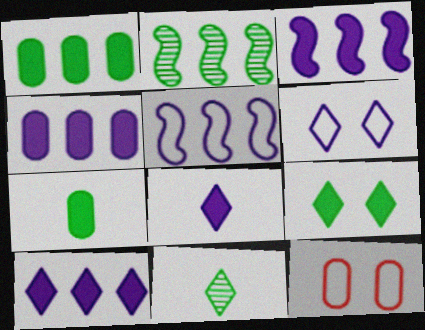[[2, 8, 12], 
[3, 4, 10], 
[3, 11, 12]]